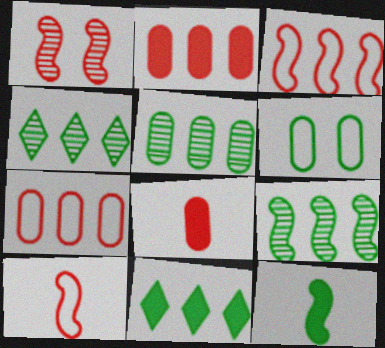[[4, 5, 9], 
[4, 6, 12]]